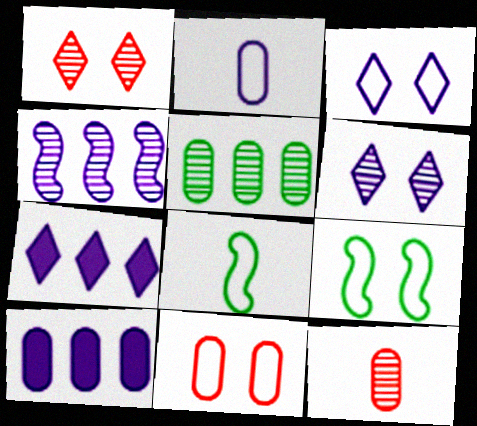[[1, 8, 10], 
[3, 9, 11], 
[7, 9, 12]]